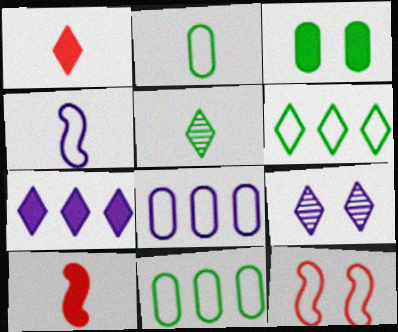[[1, 6, 9], 
[3, 7, 10], 
[3, 9, 12], 
[9, 10, 11]]